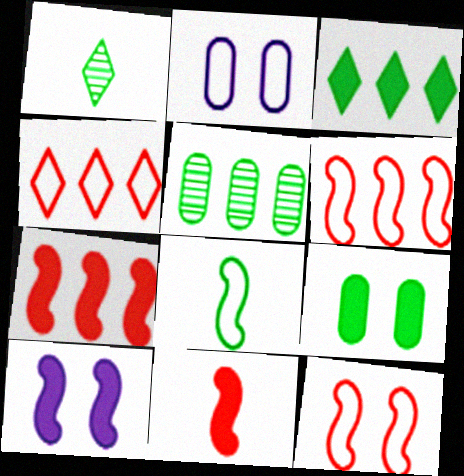[[1, 2, 7], 
[2, 4, 8]]